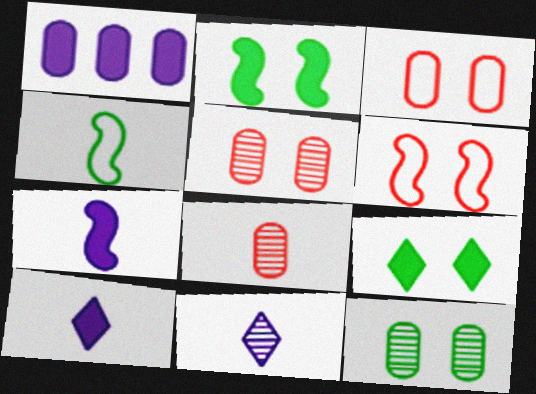[[4, 8, 10]]